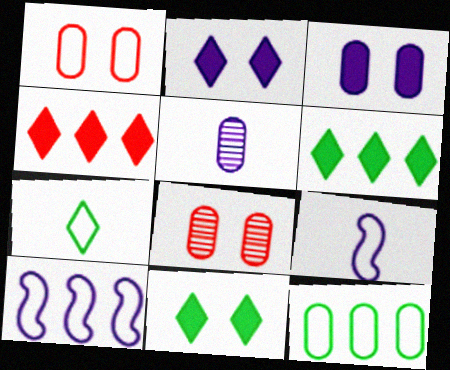[[1, 7, 10], 
[2, 5, 10], 
[6, 8, 9]]